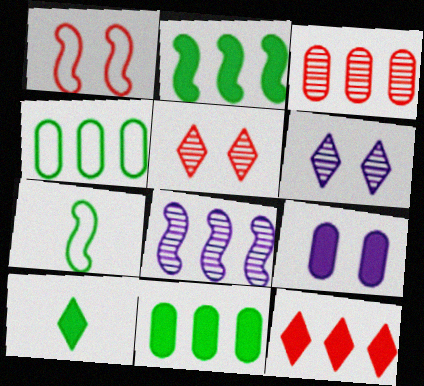[[4, 8, 12]]